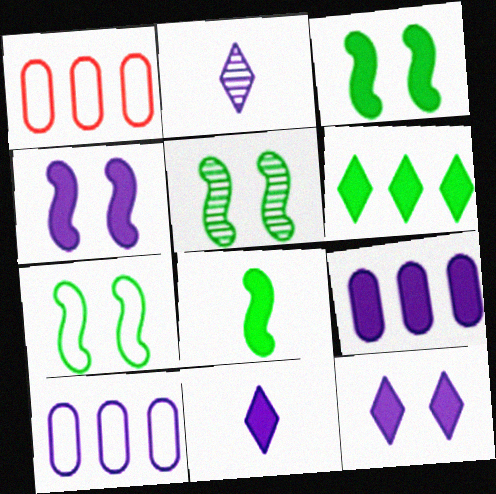[[1, 2, 3], 
[1, 5, 11], 
[2, 4, 10], 
[3, 5, 7], 
[4, 9, 11]]